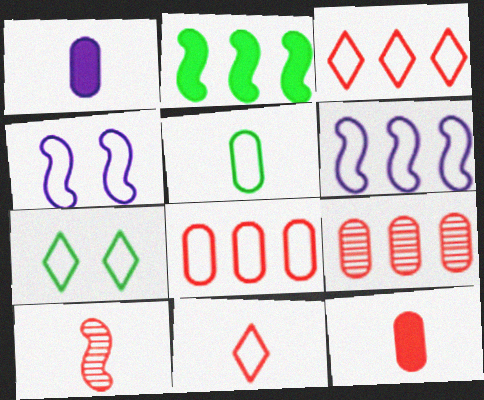[[2, 4, 10], 
[3, 4, 5], 
[10, 11, 12]]